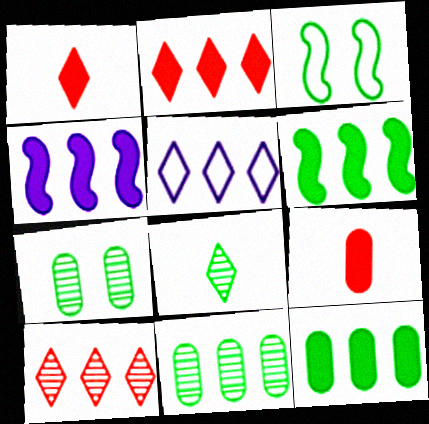[[2, 4, 12], 
[3, 8, 12]]